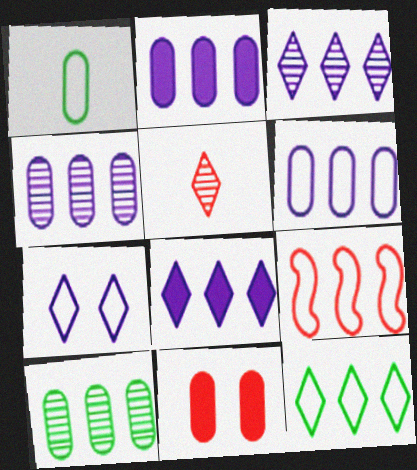[[1, 4, 11], 
[1, 7, 9], 
[2, 4, 6], 
[5, 9, 11], 
[6, 9, 12], 
[8, 9, 10]]